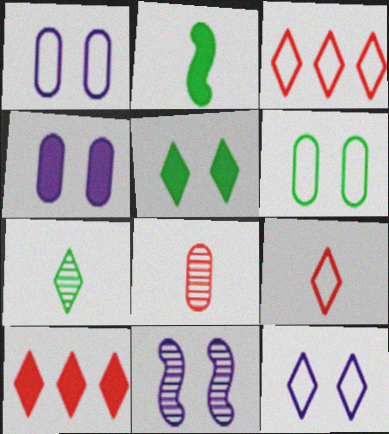[[2, 4, 10], 
[4, 11, 12], 
[7, 10, 12]]